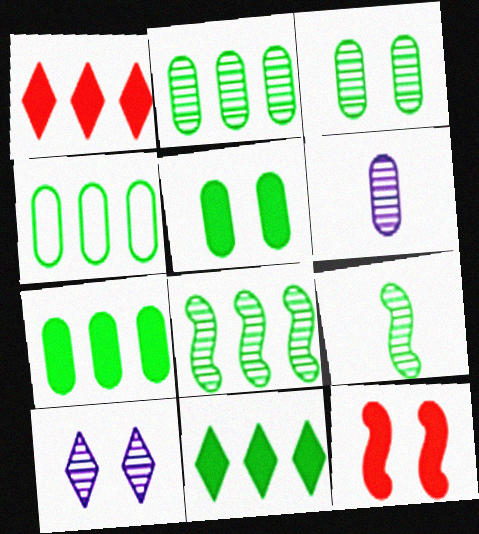[[2, 4, 7], 
[4, 8, 11]]